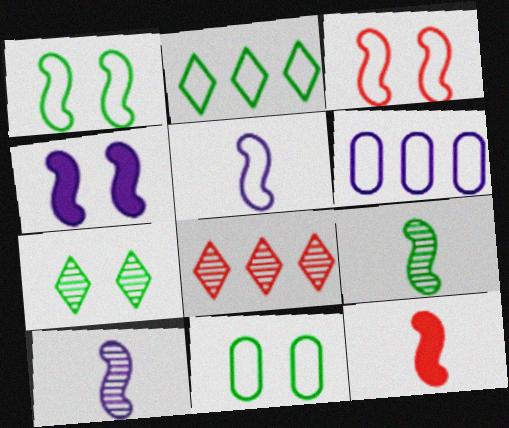[[5, 9, 12], 
[6, 7, 12]]